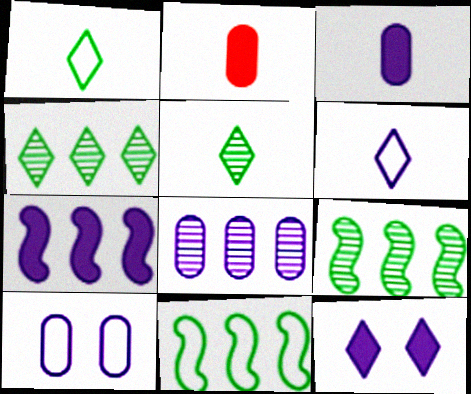[[3, 7, 12], 
[3, 8, 10]]